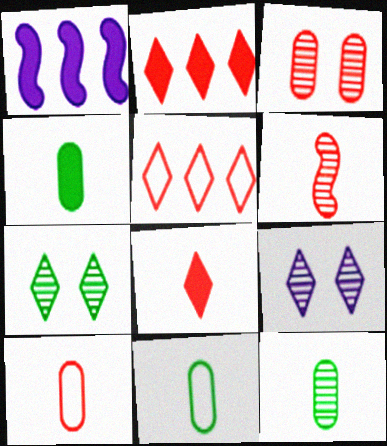[[1, 7, 10], 
[4, 11, 12], 
[6, 8, 10]]